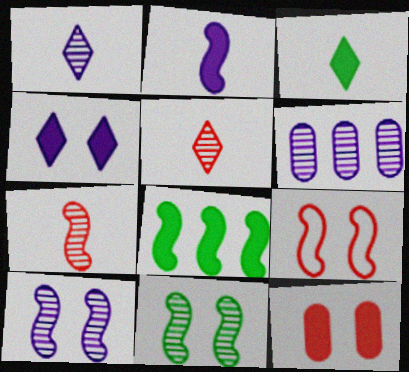[[1, 6, 10], 
[3, 6, 9], 
[5, 6, 11]]